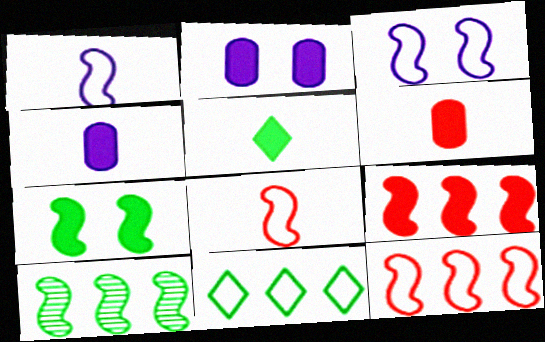[[2, 5, 9]]